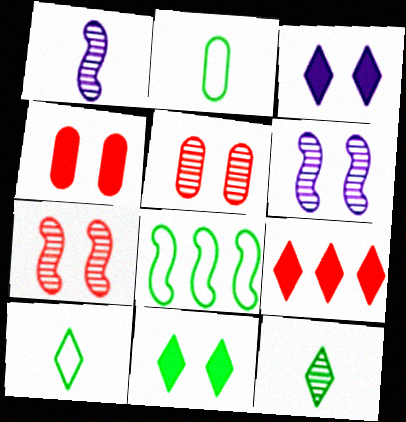[[2, 6, 9]]